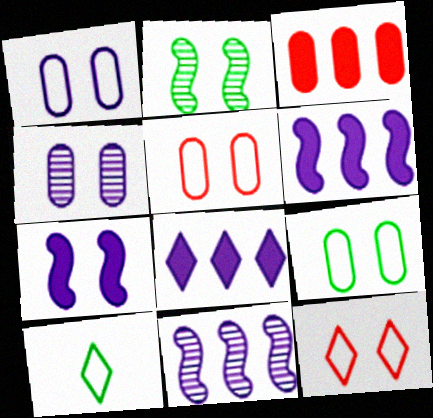[[1, 5, 9]]